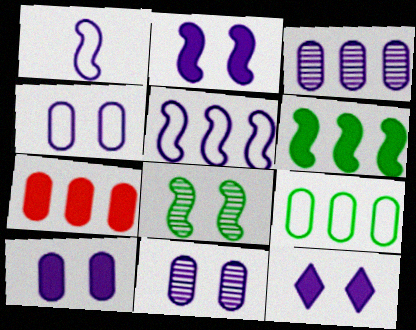[[1, 3, 12], 
[2, 10, 12], 
[3, 7, 9], 
[4, 10, 11]]